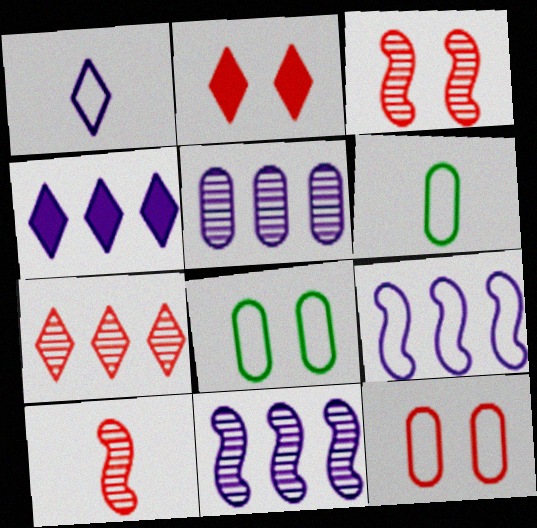[[2, 3, 12], 
[2, 6, 11], 
[3, 4, 6], 
[4, 5, 9], 
[4, 8, 10]]